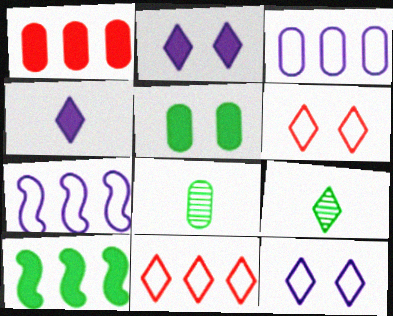[[2, 9, 11]]